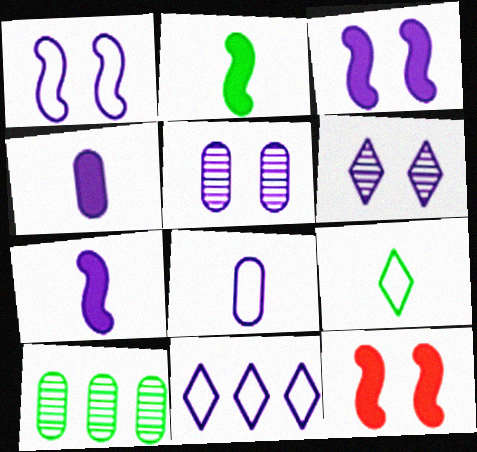[[1, 8, 11], 
[5, 7, 11]]